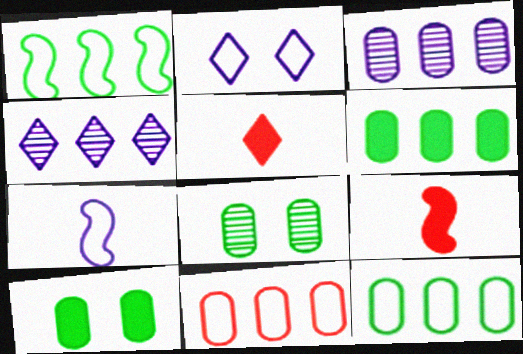[[3, 6, 11]]